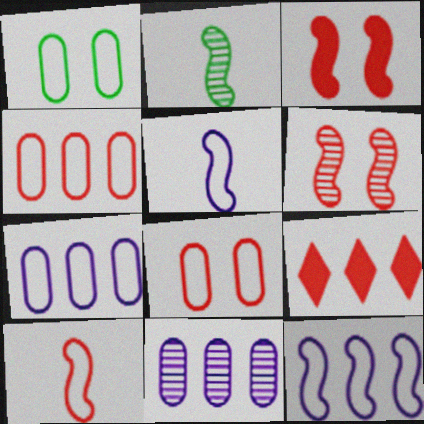[[2, 3, 12]]